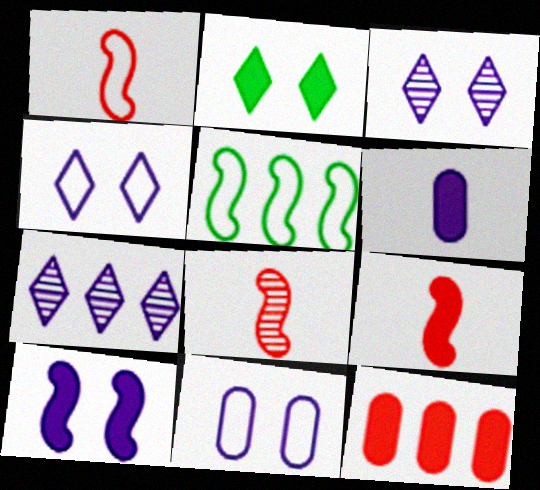[[1, 8, 9], 
[3, 10, 11], 
[5, 7, 12], 
[5, 8, 10]]